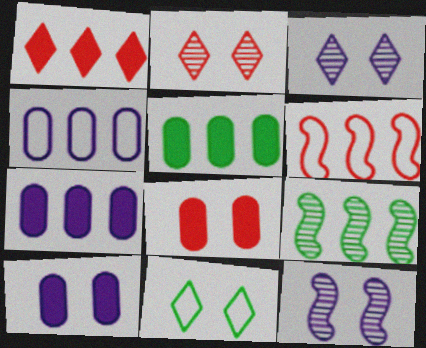[[1, 4, 9], 
[8, 11, 12]]